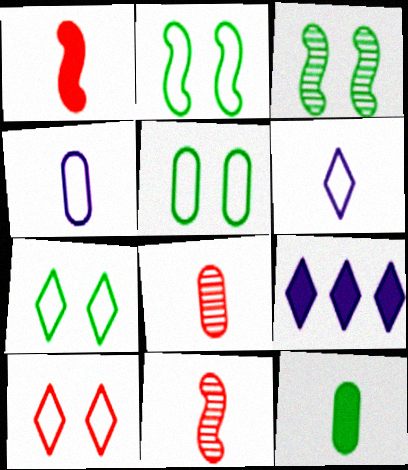[[2, 5, 7], 
[2, 8, 9], 
[4, 8, 12], 
[5, 9, 11], 
[6, 11, 12]]